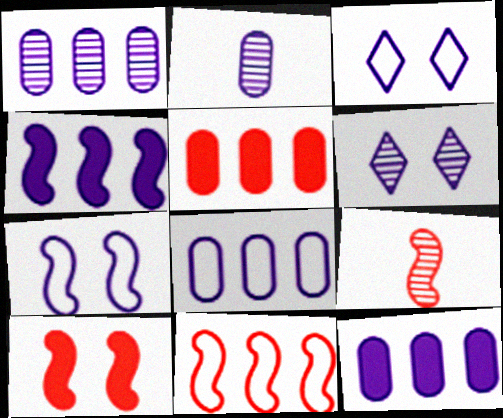[[1, 8, 12], 
[2, 3, 4], 
[9, 10, 11]]